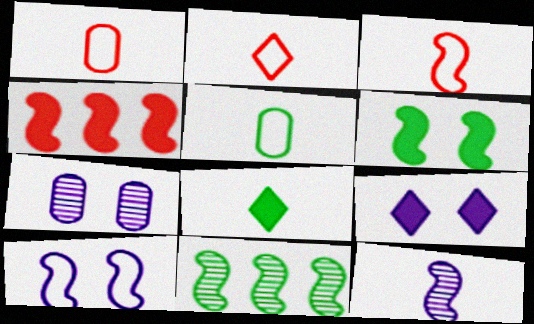[[1, 2, 3], 
[1, 8, 12], 
[1, 9, 11], 
[7, 9, 10]]